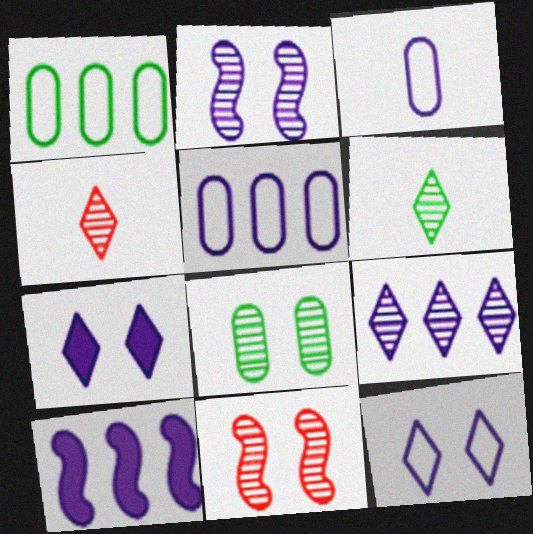[[5, 9, 10]]